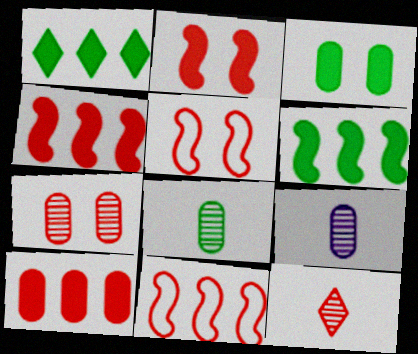[[1, 5, 9], 
[5, 10, 12]]